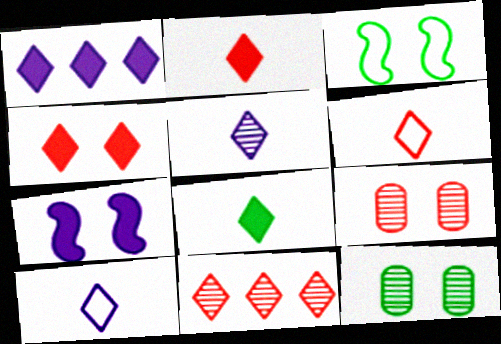[[1, 4, 8], 
[4, 6, 11], 
[5, 6, 8]]